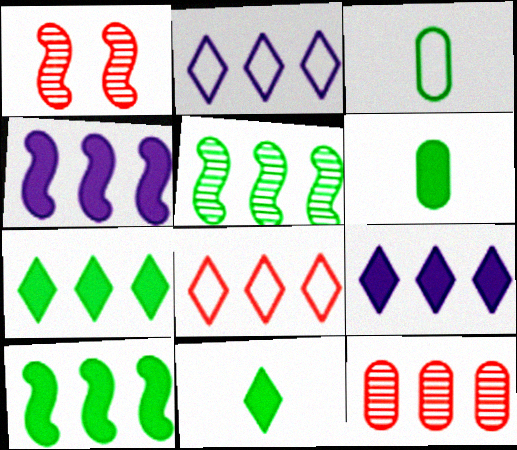[[1, 2, 6], 
[1, 3, 9], 
[2, 10, 12]]